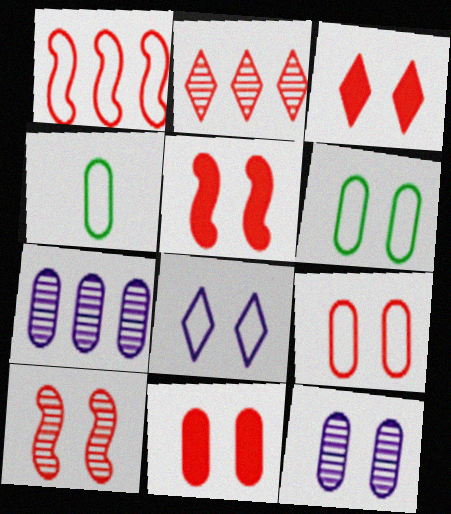[[1, 4, 8], 
[3, 5, 11], 
[3, 9, 10], 
[4, 7, 11], 
[6, 11, 12]]